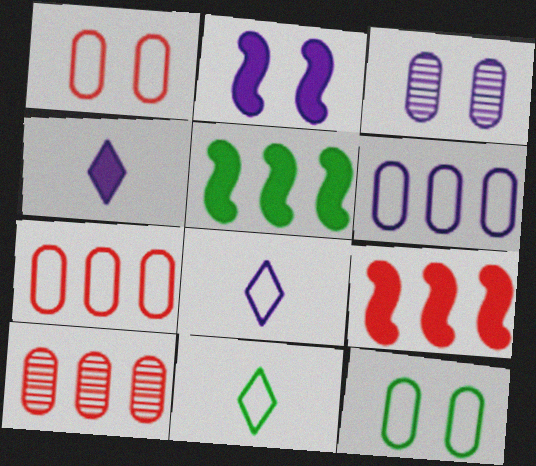[[2, 10, 11], 
[3, 9, 11]]